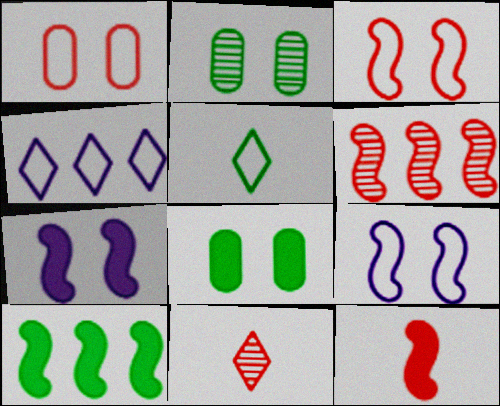[[2, 4, 12], 
[2, 5, 10], 
[3, 6, 12], 
[7, 10, 12]]